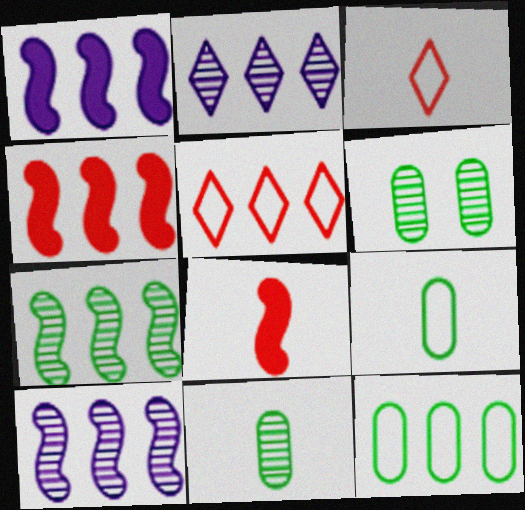[[1, 3, 6], 
[2, 4, 12]]